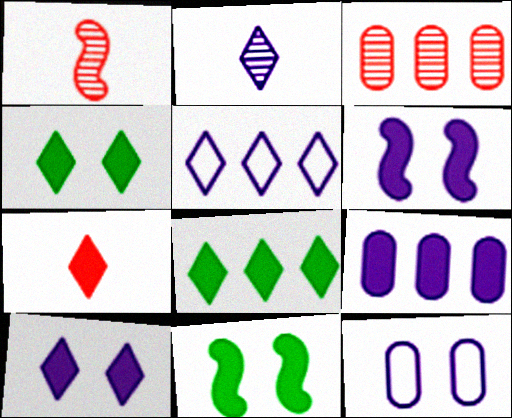[[1, 8, 12], 
[2, 5, 10], 
[7, 8, 10], 
[7, 9, 11]]